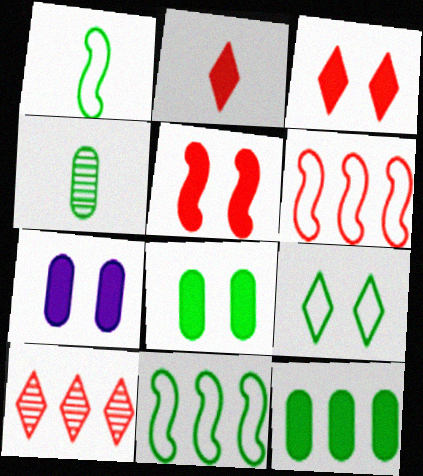[[1, 7, 10]]